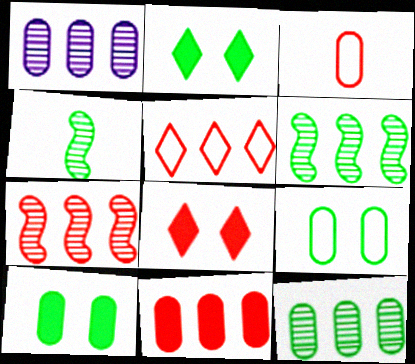[[1, 3, 10], 
[3, 7, 8], 
[5, 7, 11]]